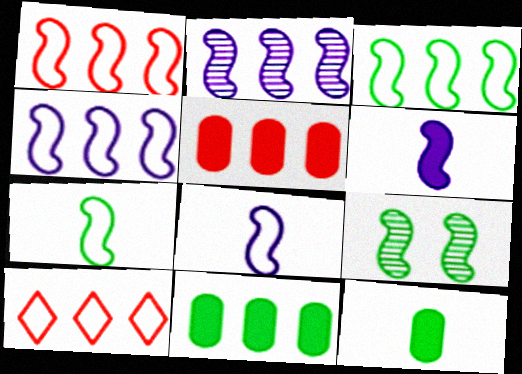[[1, 3, 4], 
[1, 6, 9], 
[2, 10, 11]]